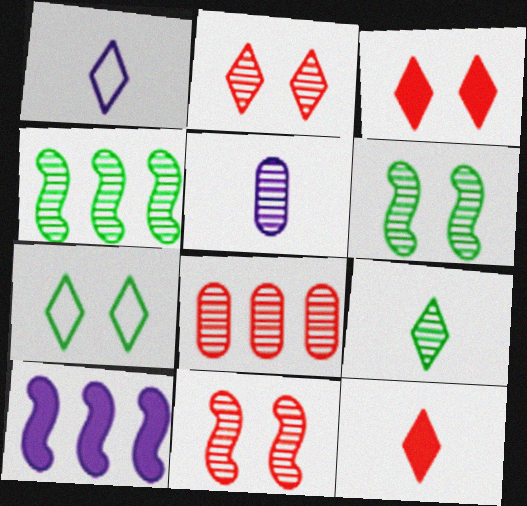[[1, 9, 12], 
[2, 4, 5]]